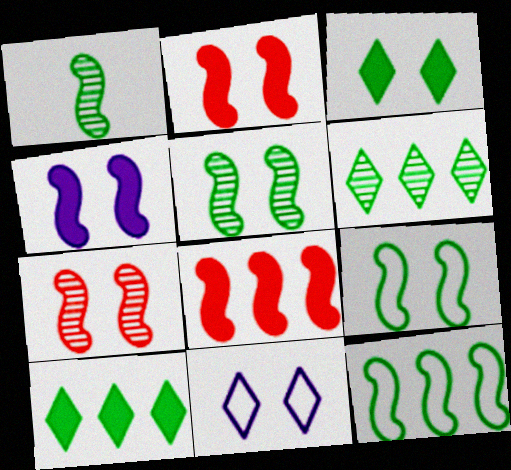[[4, 7, 9]]